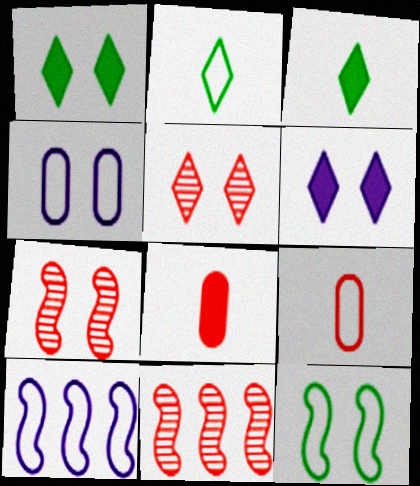[[1, 4, 7], 
[3, 4, 11]]